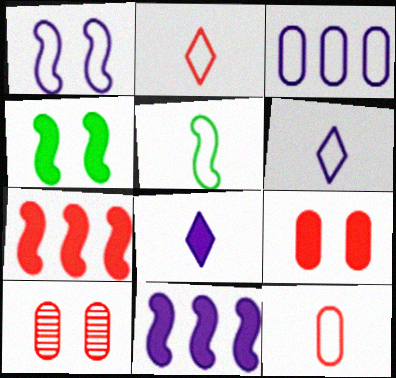[[1, 3, 6], 
[2, 7, 10], 
[5, 6, 12]]